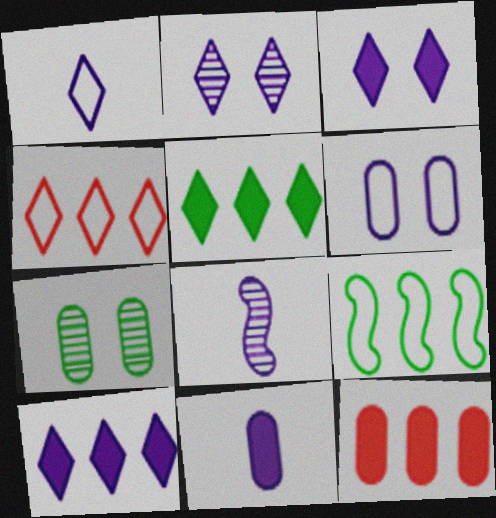[[1, 2, 10], 
[1, 8, 11], 
[6, 8, 10]]